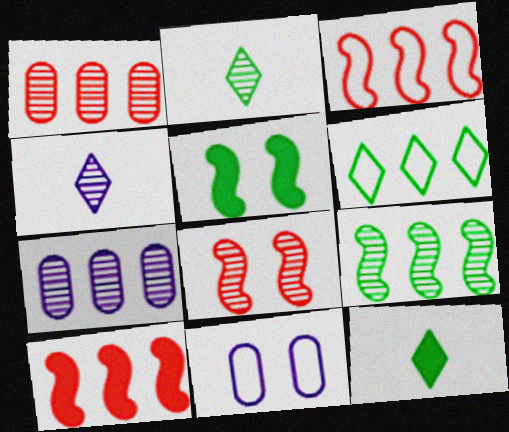[[2, 7, 8], 
[2, 10, 11], 
[6, 7, 10]]